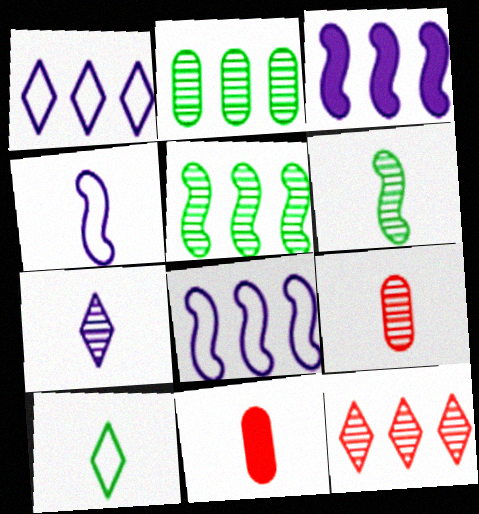[[6, 7, 9]]